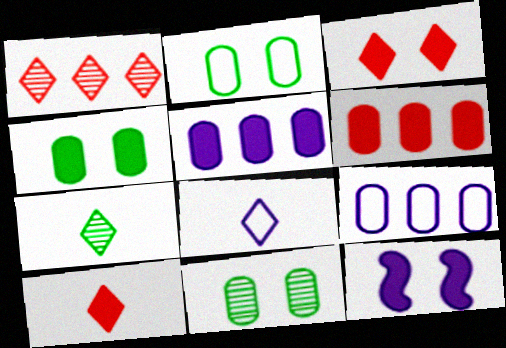[[2, 4, 11], 
[3, 4, 12], 
[7, 8, 10]]